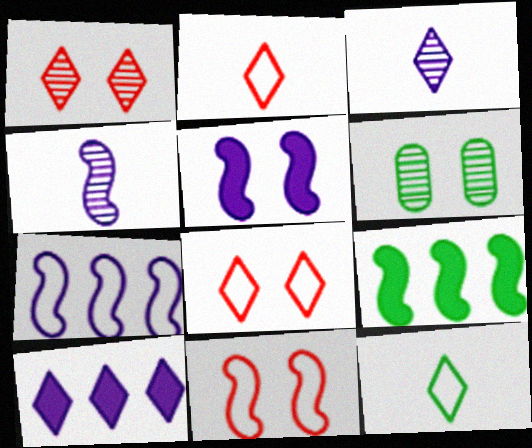[[1, 10, 12], 
[4, 5, 7], 
[4, 9, 11], 
[5, 6, 8], 
[6, 9, 12]]